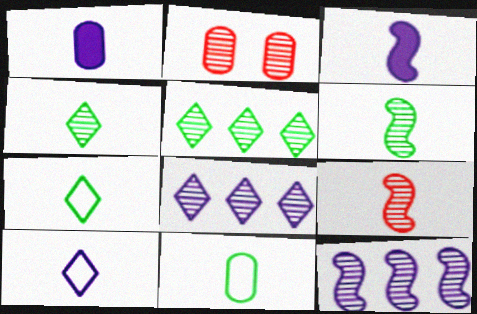[[1, 7, 9], 
[2, 4, 12], 
[2, 6, 8]]